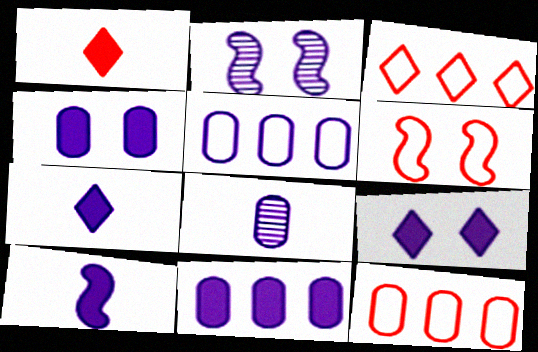[[2, 5, 7], 
[4, 5, 8], 
[9, 10, 11]]